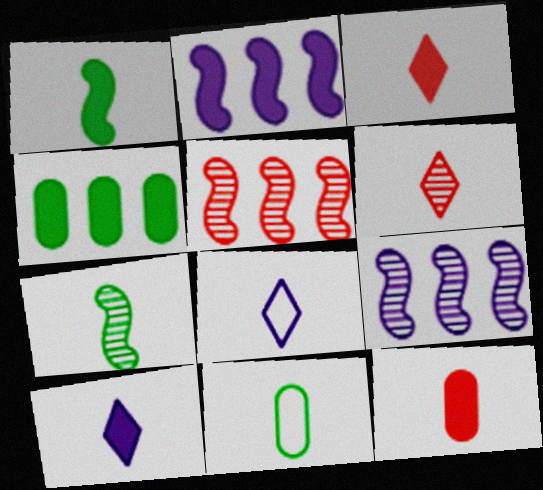[[1, 10, 12], 
[7, 8, 12]]